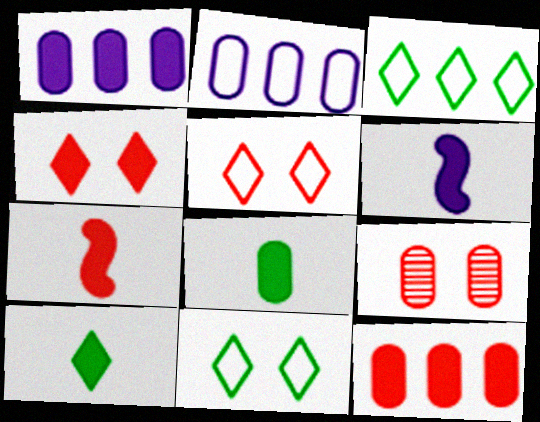[[2, 8, 9], 
[3, 6, 9], 
[4, 7, 12]]